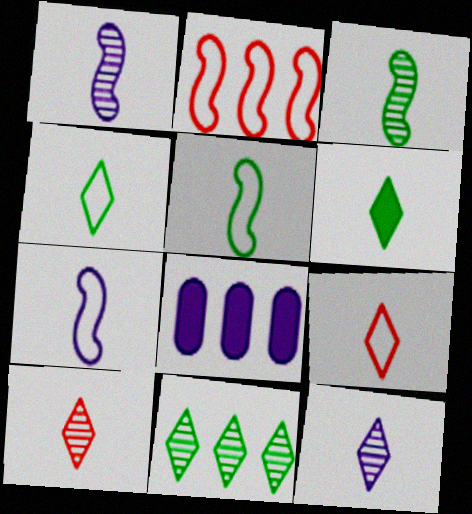[[2, 8, 11], 
[6, 9, 12]]